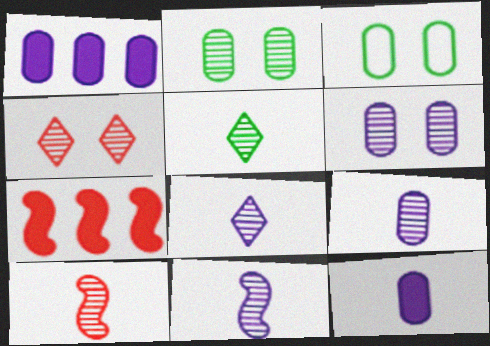[[3, 7, 8], 
[5, 9, 10], 
[8, 9, 11]]